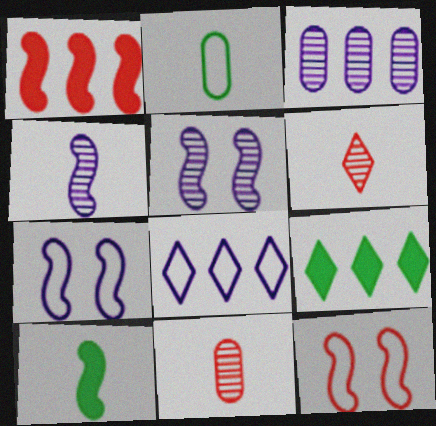[[2, 8, 12], 
[7, 9, 11]]